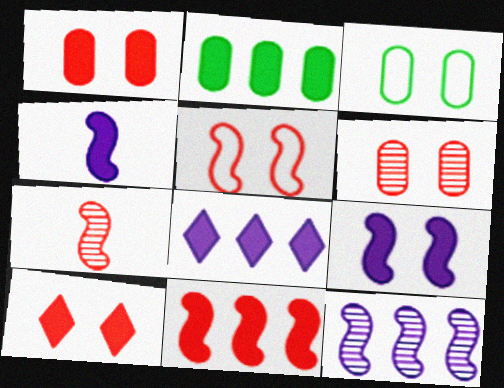[[2, 4, 10], 
[2, 8, 11], 
[3, 7, 8], 
[5, 6, 10], 
[5, 7, 11]]